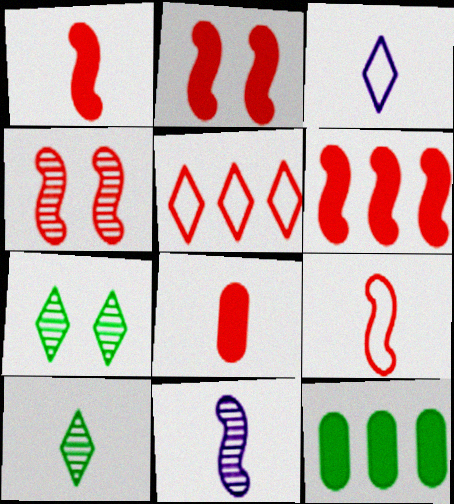[[1, 2, 6], 
[3, 4, 12], 
[4, 5, 8], 
[4, 6, 9]]